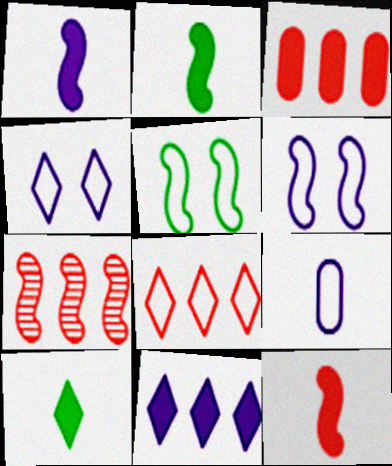[[1, 2, 12], 
[1, 5, 7], 
[2, 6, 7], 
[3, 7, 8], 
[5, 8, 9]]